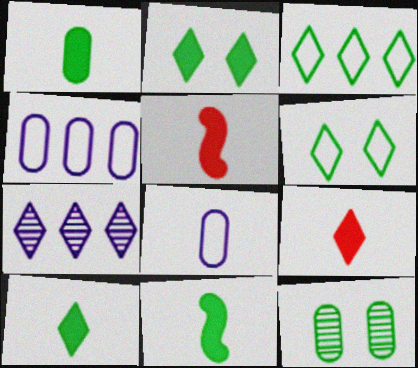[[1, 10, 11], 
[3, 11, 12], 
[6, 7, 9]]